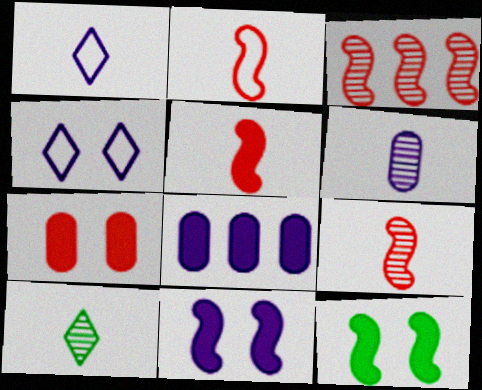[[2, 5, 9], 
[6, 9, 10]]